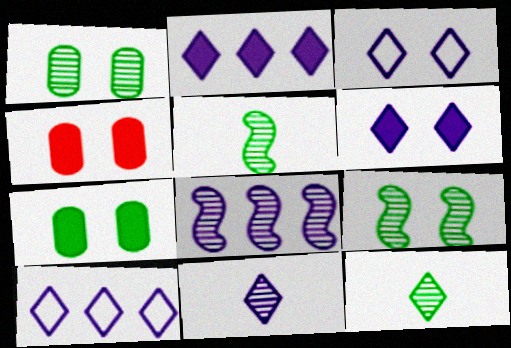[[2, 3, 11], 
[3, 4, 9], 
[4, 5, 10], 
[6, 10, 11]]